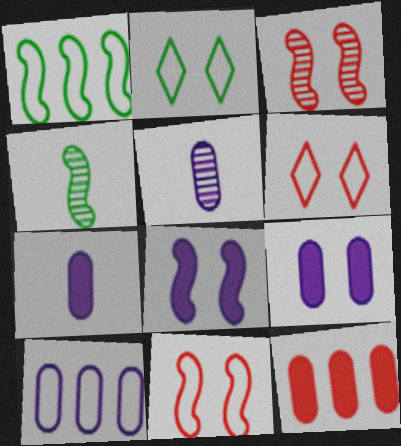[[2, 3, 9], 
[5, 9, 10]]